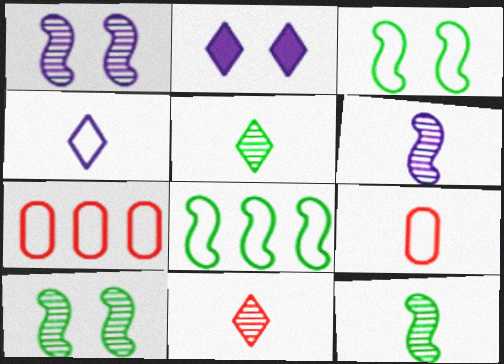[[2, 7, 12], 
[3, 4, 7]]